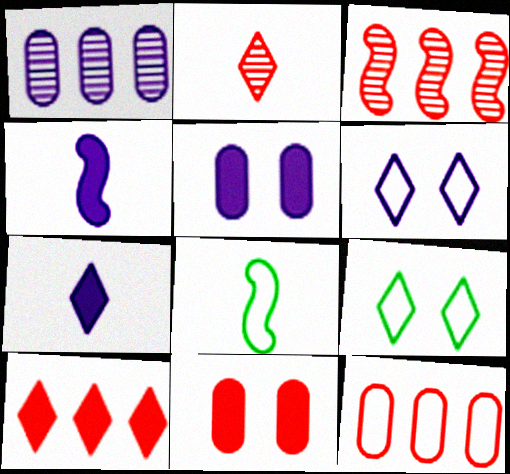[[1, 4, 6], 
[3, 10, 12], 
[6, 8, 12]]